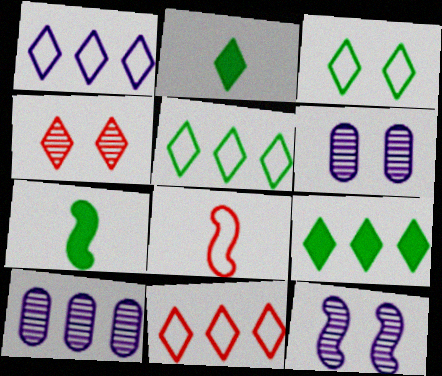[[1, 2, 4], 
[1, 5, 11], 
[6, 7, 11], 
[6, 8, 9]]